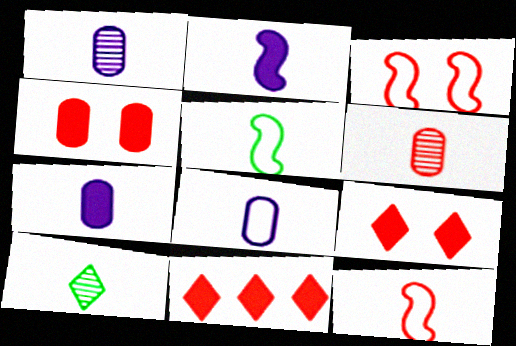[[1, 7, 8], 
[3, 6, 11], 
[7, 10, 12]]